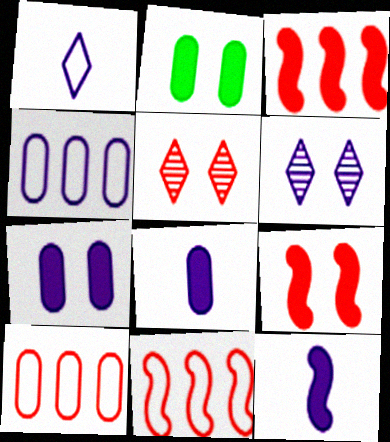[[4, 6, 12]]